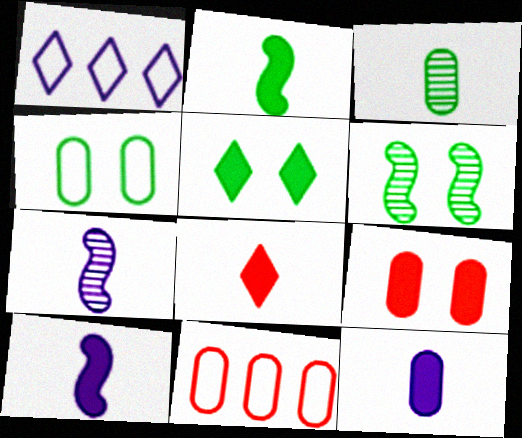[[2, 8, 12], 
[4, 5, 6], 
[5, 7, 11]]